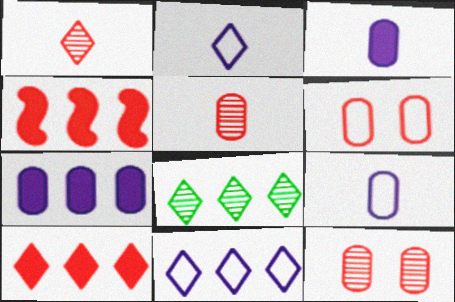[[1, 4, 6], 
[8, 10, 11]]